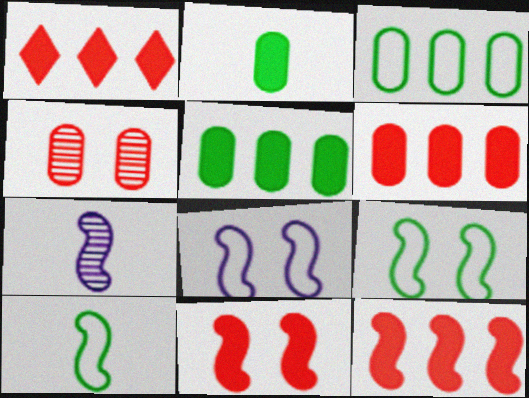[[1, 6, 12], 
[7, 9, 12]]